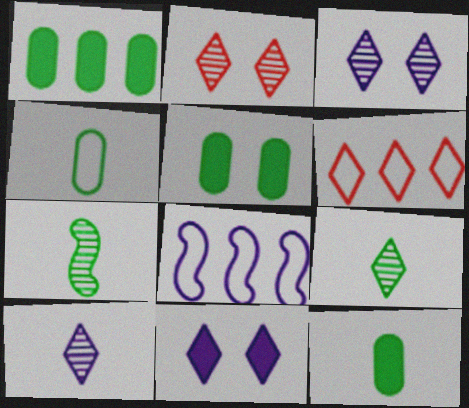[[1, 5, 12], 
[2, 8, 12], 
[6, 9, 11]]